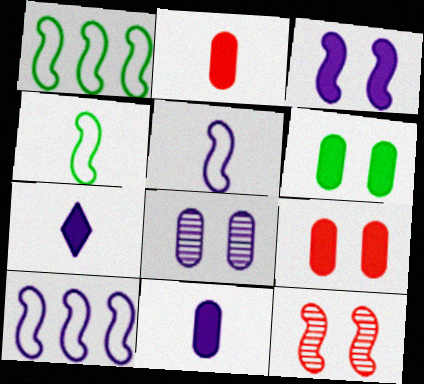[[7, 8, 10]]